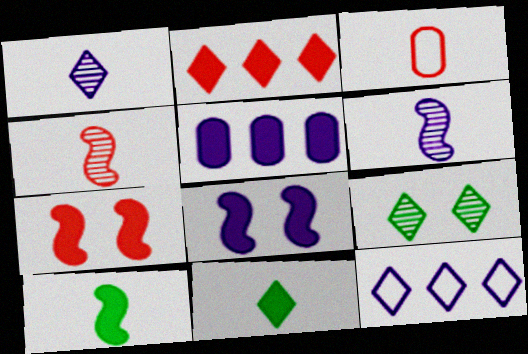[[1, 3, 10], 
[3, 6, 11], 
[5, 7, 11]]